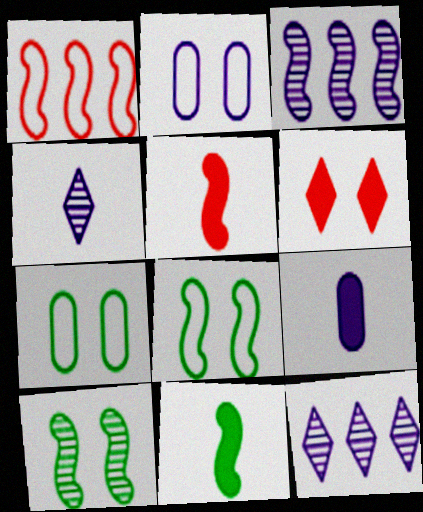[[2, 6, 10], 
[3, 5, 8], 
[5, 7, 12]]